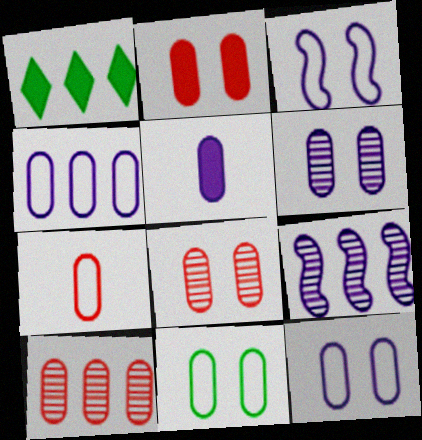[[2, 6, 11], 
[2, 7, 10], 
[4, 5, 6], 
[4, 7, 11], 
[5, 10, 11]]